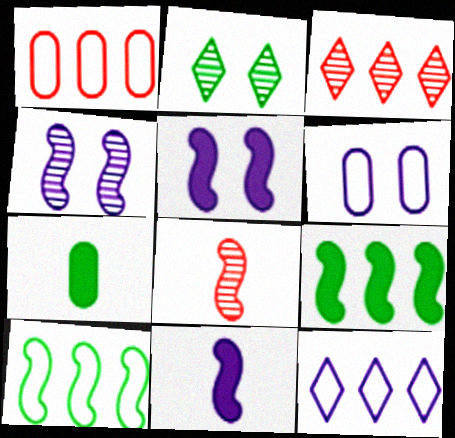[[1, 2, 11], 
[1, 10, 12], 
[2, 7, 10], 
[5, 8, 10]]